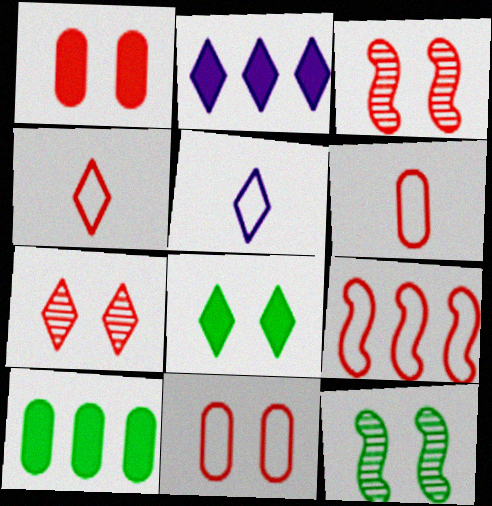[[2, 6, 12], 
[3, 5, 10], 
[4, 9, 11]]